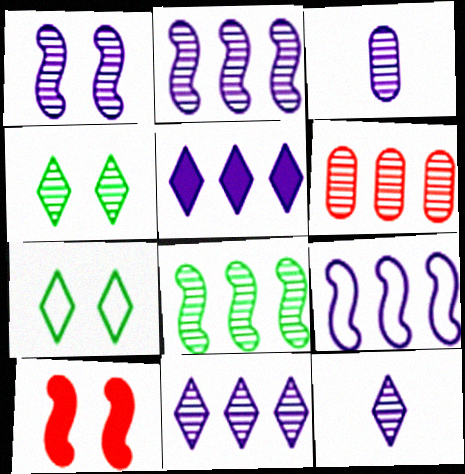[[1, 3, 11], 
[6, 8, 11]]